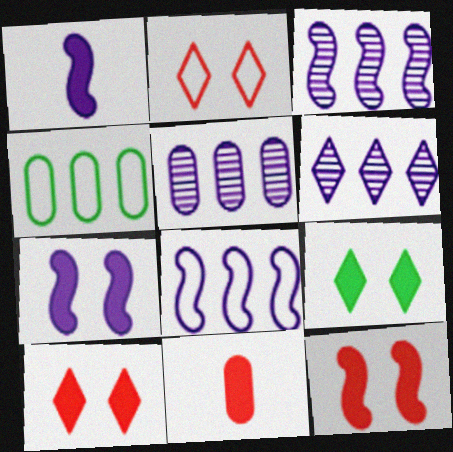[[3, 5, 6]]